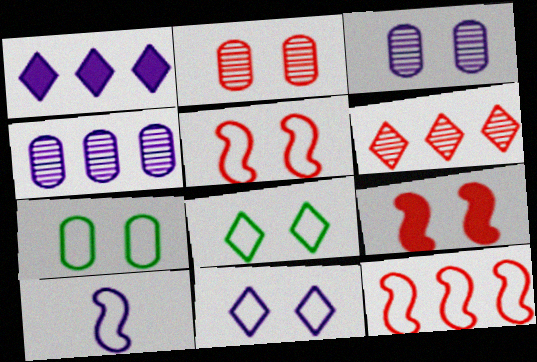[[1, 3, 10], 
[3, 8, 9], 
[5, 7, 11]]